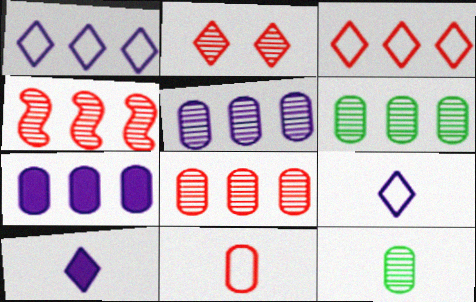[[5, 6, 8]]